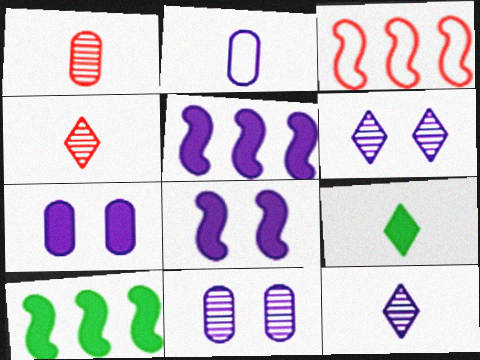[[2, 5, 6], 
[3, 9, 11]]